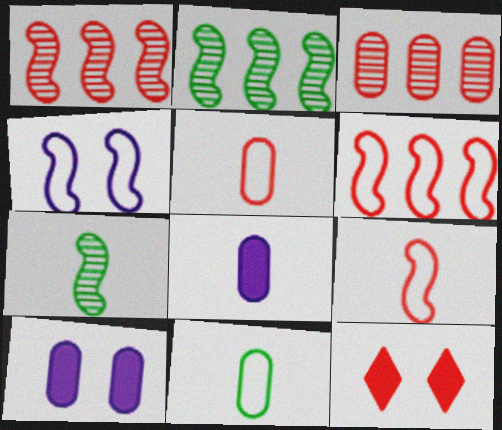[[1, 5, 12], 
[3, 9, 12], 
[3, 10, 11]]